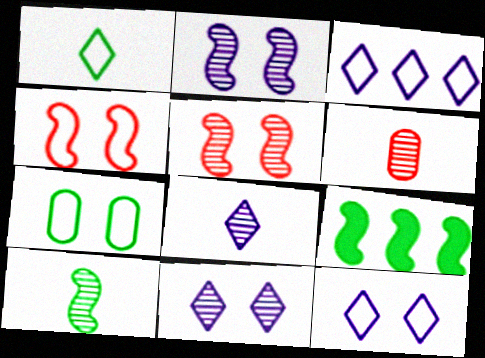[[4, 7, 12], 
[6, 8, 10], 
[6, 9, 12]]